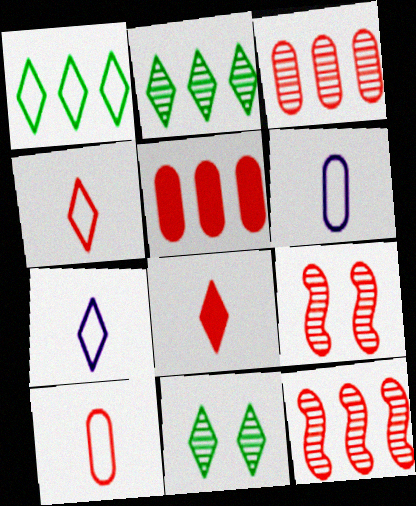[[4, 5, 9]]